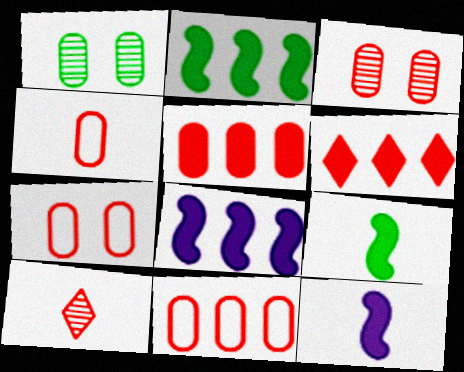[[3, 4, 5], 
[4, 7, 11]]